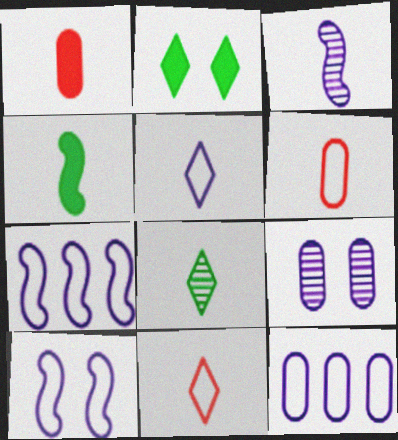[[5, 10, 12]]